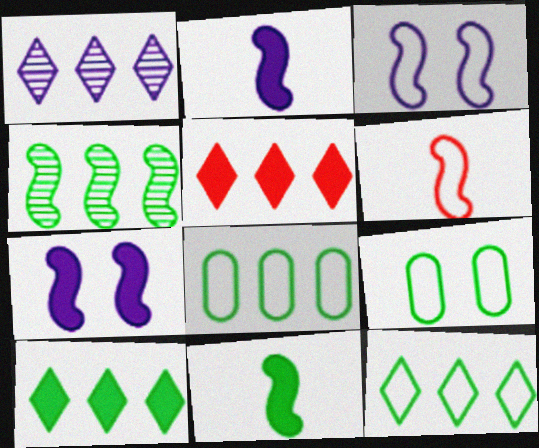[[1, 5, 12], 
[4, 6, 7], 
[4, 8, 10]]